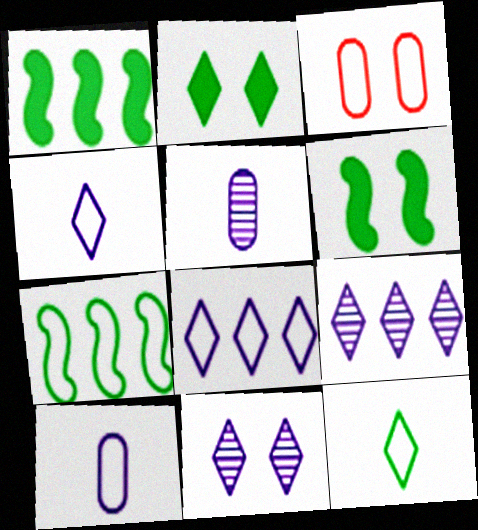[[3, 4, 7], 
[3, 6, 11]]